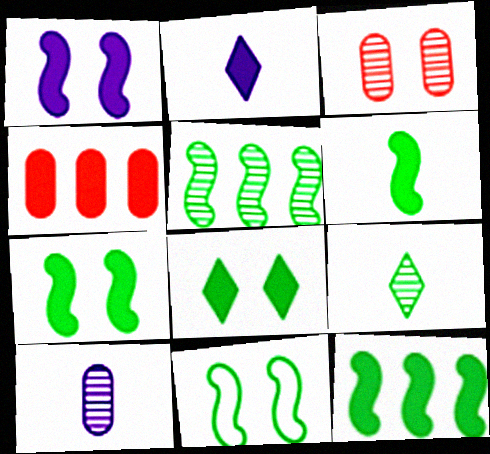[[2, 4, 7], 
[5, 6, 11], 
[6, 7, 12]]